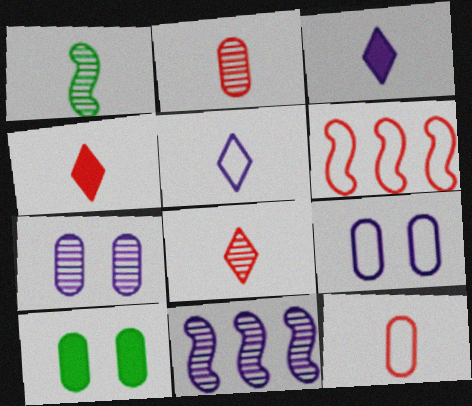[[1, 3, 12], 
[3, 9, 11]]